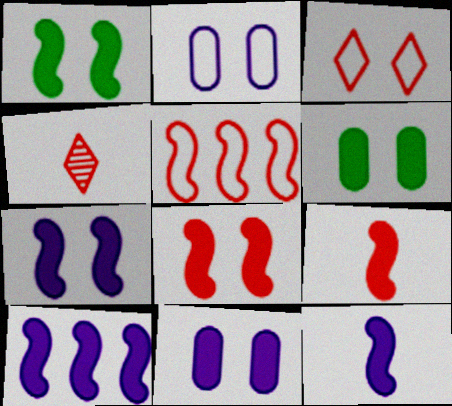[[1, 7, 8], 
[1, 9, 10], 
[7, 10, 12]]